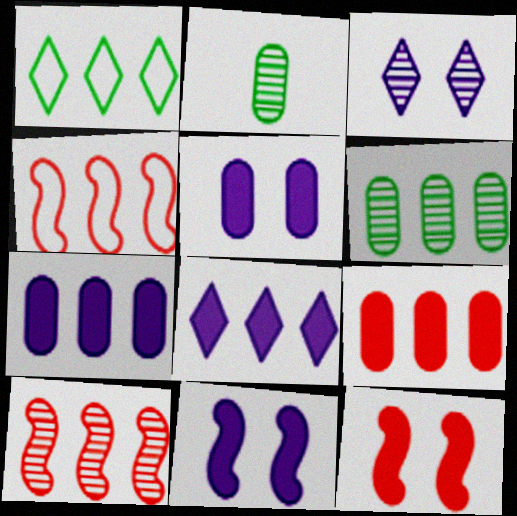[[1, 7, 10], 
[2, 3, 10], 
[4, 6, 8]]